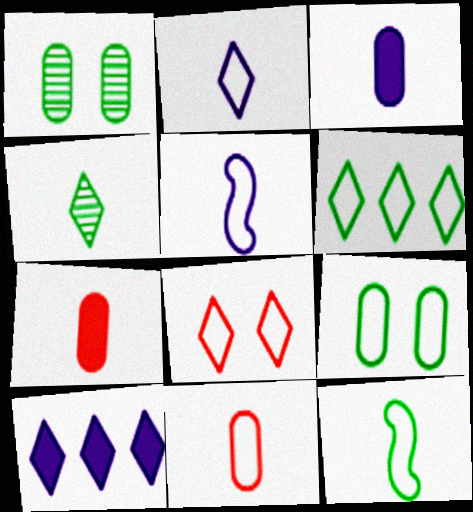[[2, 6, 8], 
[2, 11, 12], 
[4, 5, 7], 
[4, 8, 10], 
[6, 9, 12]]